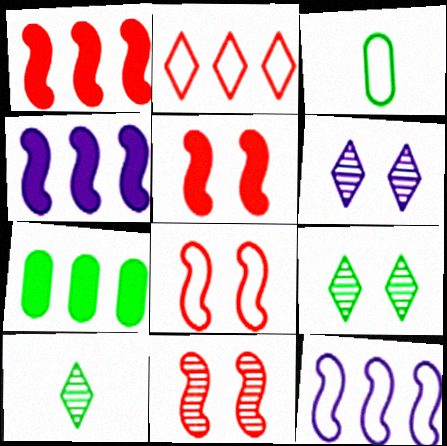[[1, 3, 6], 
[5, 8, 11]]